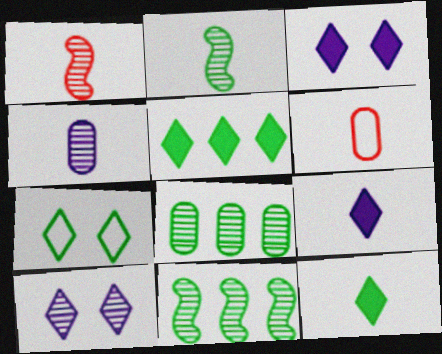[[1, 8, 10], 
[2, 6, 9], 
[3, 6, 11]]